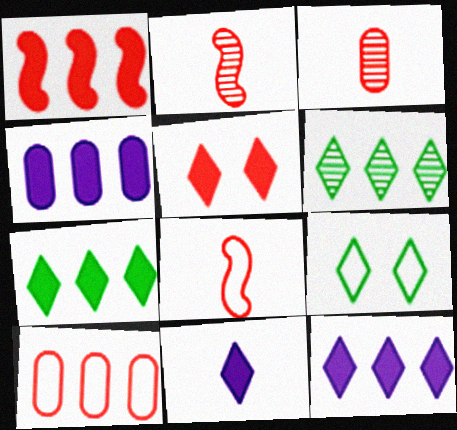[[1, 4, 7], 
[2, 4, 9], 
[2, 5, 10], 
[5, 7, 11]]